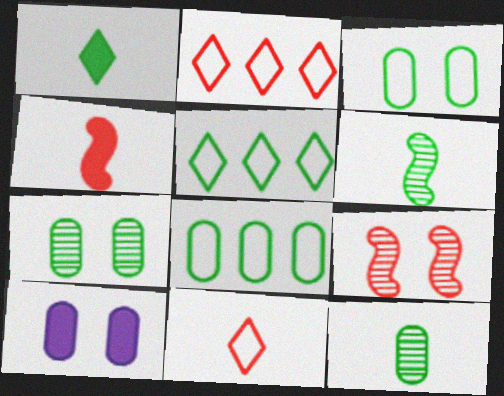[[2, 6, 10]]